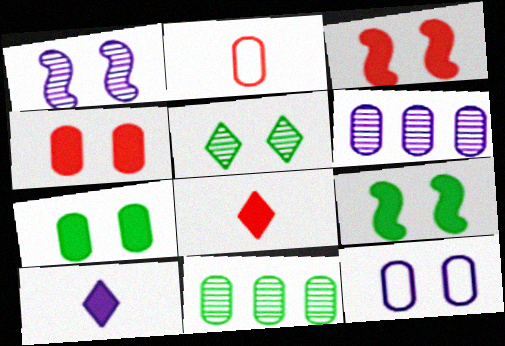[[2, 6, 7], 
[3, 5, 12]]